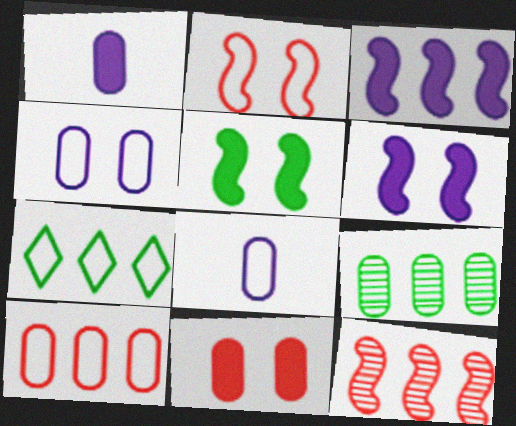[[2, 7, 8], 
[8, 9, 11]]